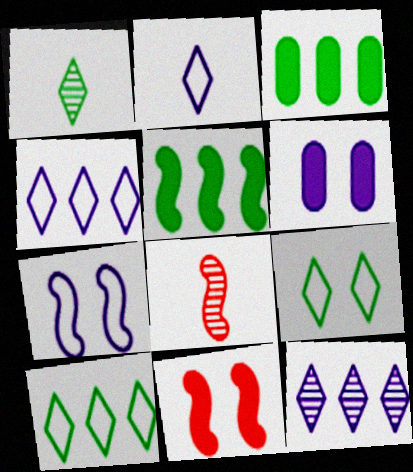[[5, 7, 8], 
[6, 8, 10]]